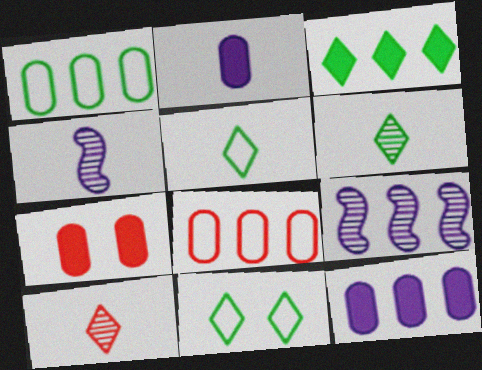[[3, 6, 11], 
[3, 8, 9], 
[5, 7, 9]]